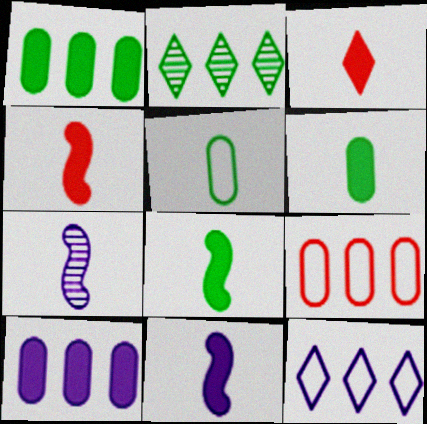[[3, 5, 7], 
[3, 6, 11], 
[4, 8, 11]]